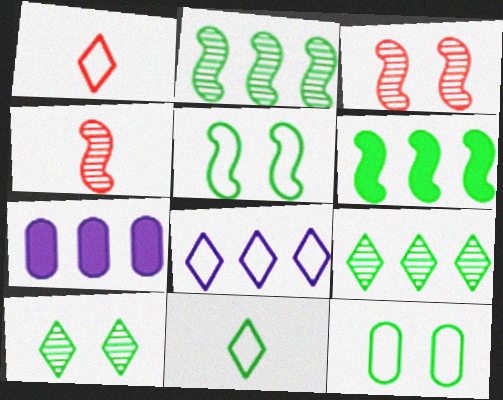[[3, 7, 11]]